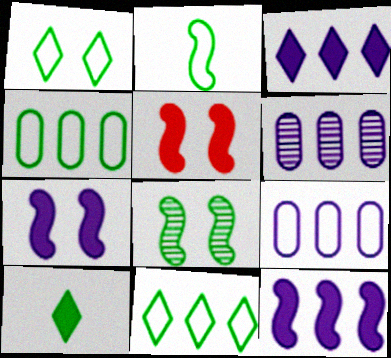[[1, 2, 4], 
[4, 8, 10]]